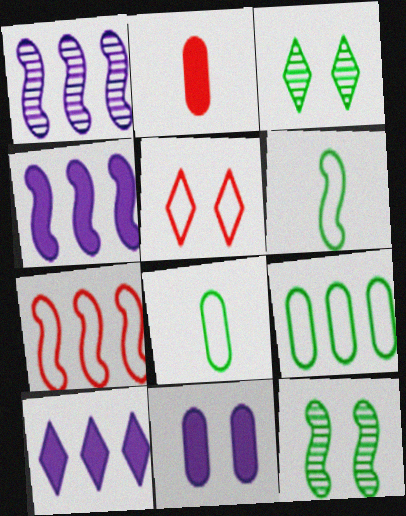[[5, 11, 12]]